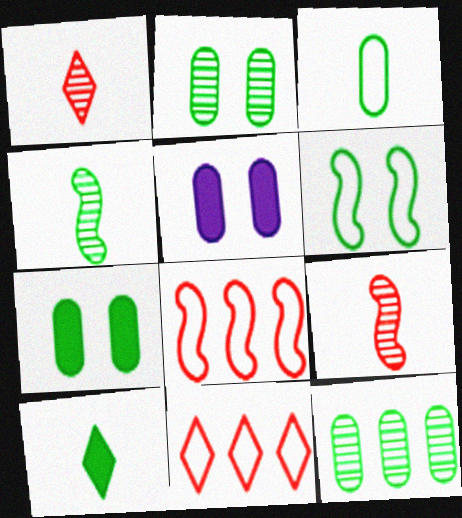[[3, 4, 10], 
[3, 7, 12], 
[4, 5, 11], 
[6, 10, 12]]